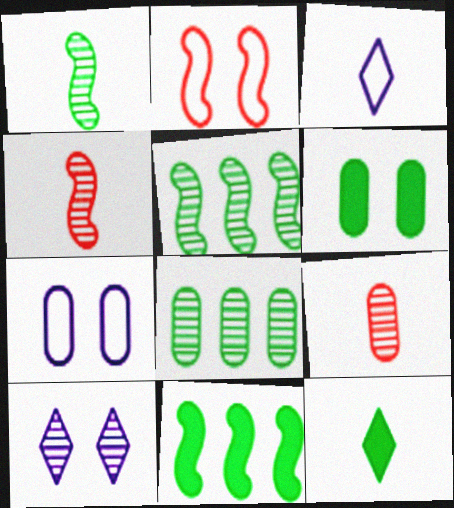[[2, 6, 10], 
[4, 8, 10], 
[5, 9, 10], 
[6, 11, 12]]